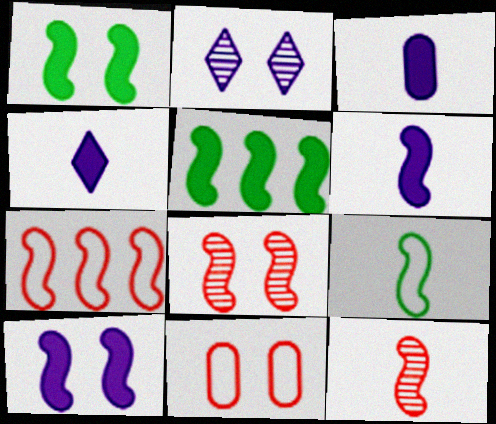[[1, 2, 11], 
[3, 4, 6], 
[6, 9, 12]]